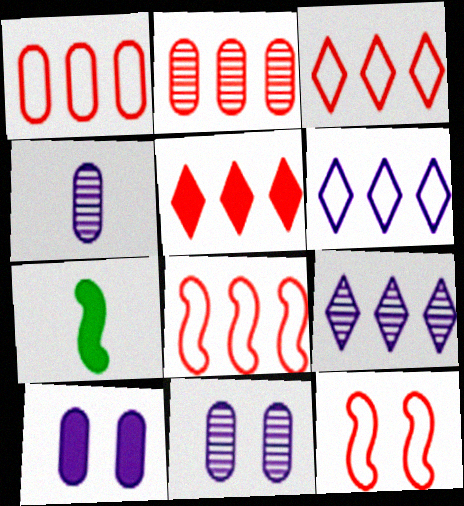[[1, 3, 8], 
[2, 5, 8], 
[3, 7, 11], 
[5, 7, 10]]